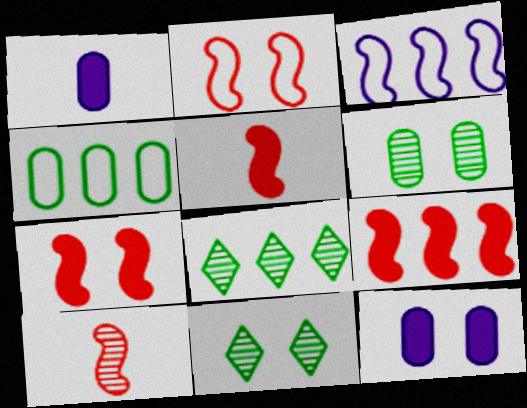[[1, 2, 8], 
[2, 9, 10], 
[2, 11, 12], 
[5, 7, 9]]